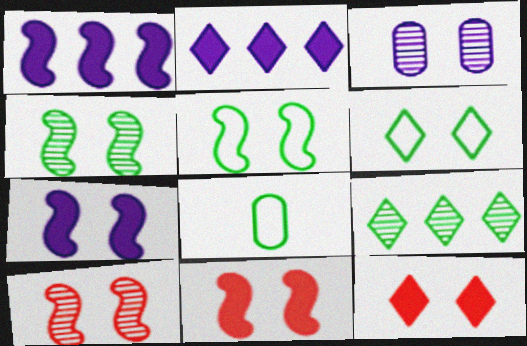[[2, 8, 10], 
[3, 5, 12], 
[3, 6, 11], 
[5, 7, 10]]